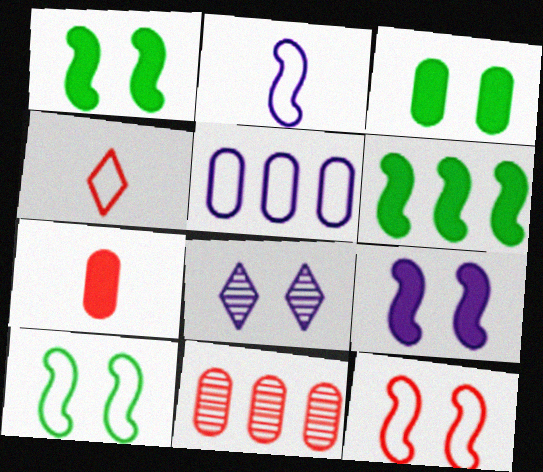[[3, 8, 12], 
[4, 5, 10]]